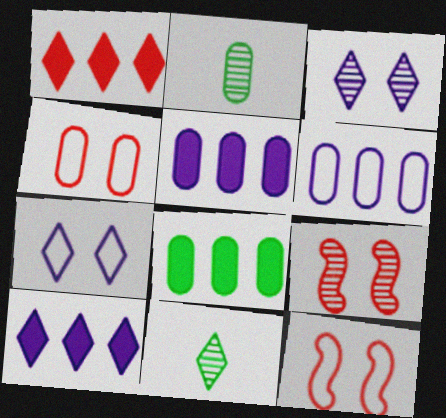[[1, 7, 11], 
[2, 4, 5], 
[2, 10, 12], 
[5, 11, 12]]